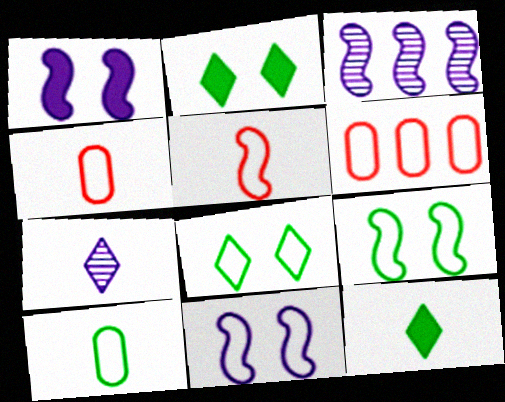[[2, 3, 4]]